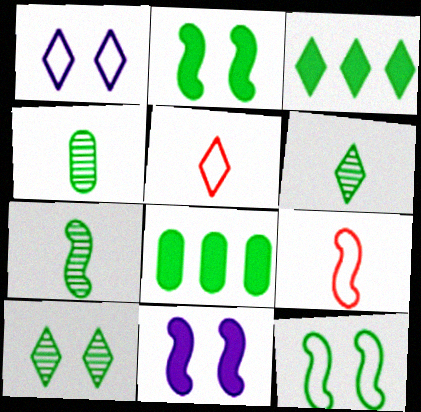[[3, 4, 12], 
[4, 6, 7], 
[6, 8, 12]]